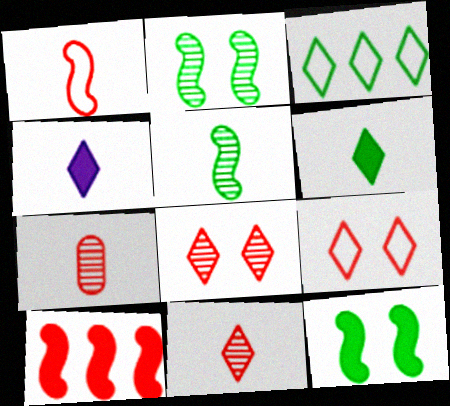[[3, 4, 8], 
[7, 9, 10]]